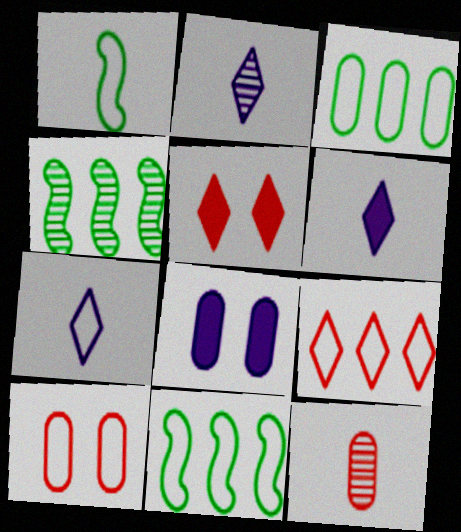[[1, 6, 12], 
[2, 6, 7], 
[3, 8, 12], 
[4, 6, 10], 
[7, 10, 11]]